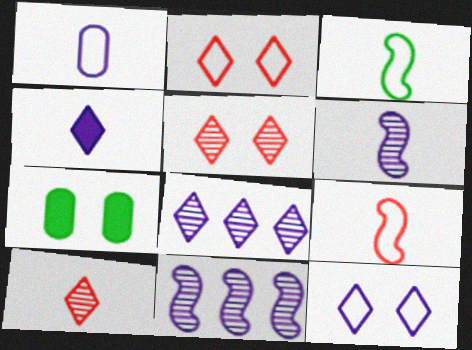[[1, 4, 6], 
[4, 8, 12], 
[7, 8, 9]]